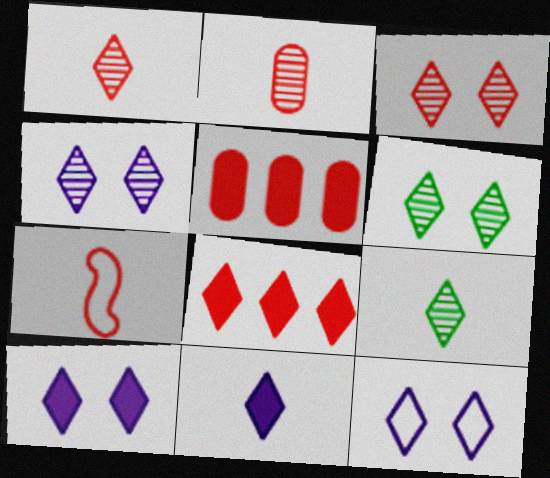[[3, 4, 6], 
[3, 5, 7], 
[4, 10, 12], 
[8, 9, 12]]